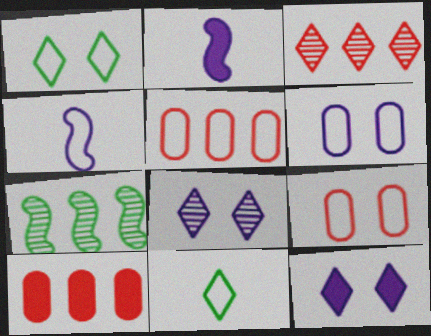[[1, 4, 5], 
[3, 11, 12]]